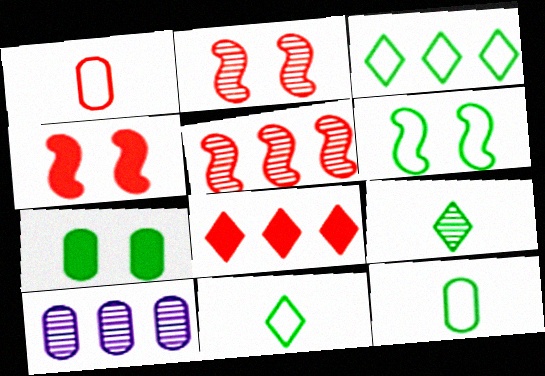[[1, 2, 8], 
[1, 7, 10], 
[2, 9, 10], 
[3, 6, 12], 
[4, 10, 11]]